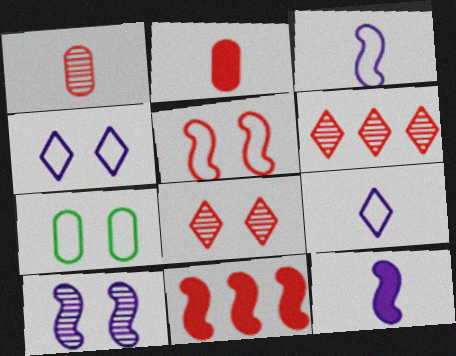[[2, 5, 6], 
[4, 5, 7], 
[6, 7, 12]]